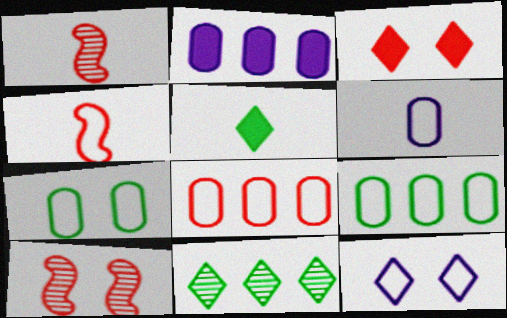[[1, 3, 8], 
[1, 5, 6], 
[4, 9, 12], 
[6, 7, 8]]